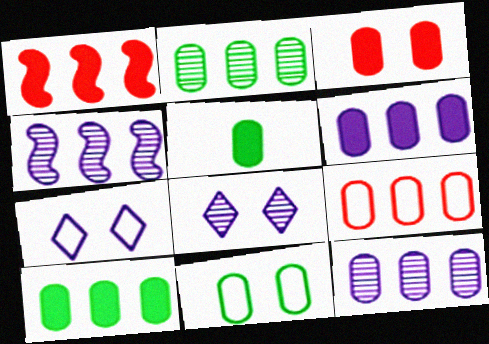[[2, 5, 11], 
[2, 6, 9], 
[3, 5, 6], 
[9, 10, 12]]